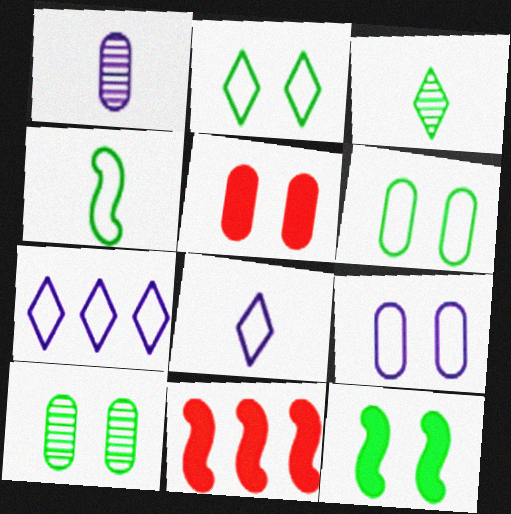[[1, 2, 11], 
[2, 10, 12], 
[3, 9, 11], 
[5, 9, 10], 
[8, 10, 11]]